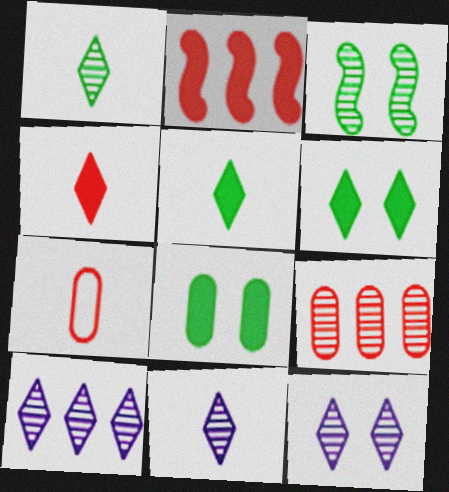[[3, 9, 11], 
[10, 11, 12]]